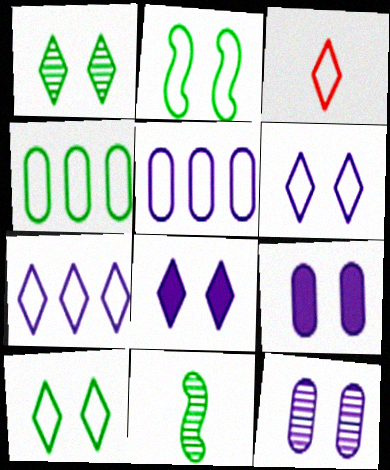[[2, 3, 5], 
[3, 7, 10]]